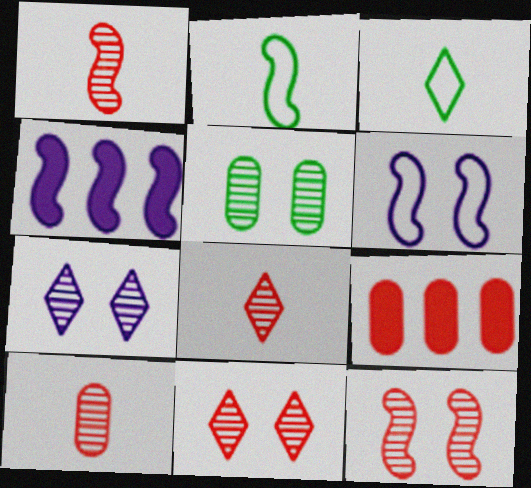[[1, 8, 10], 
[2, 4, 12], 
[2, 7, 9], 
[5, 7, 12]]